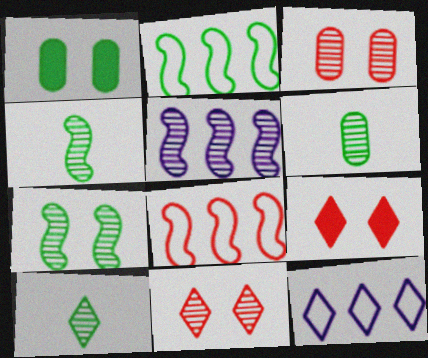[[1, 2, 10], 
[3, 5, 10], 
[4, 6, 10], 
[5, 6, 11], 
[9, 10, 12]]